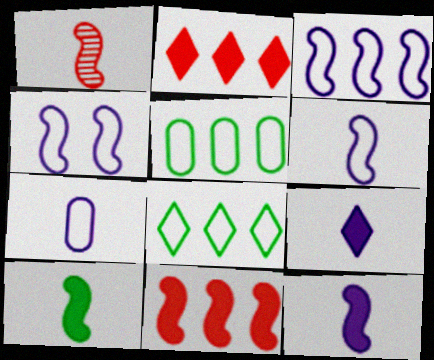[[1, 6, 10], 
[3, 4, 6]]